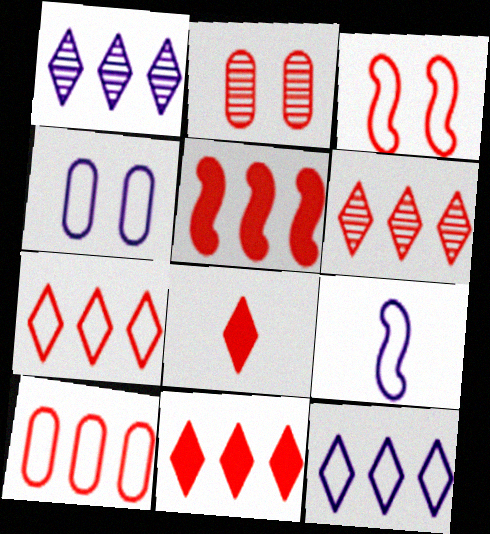[[4, 9, 12], 
[5, 6, 10], 
[6, 7, 11]]